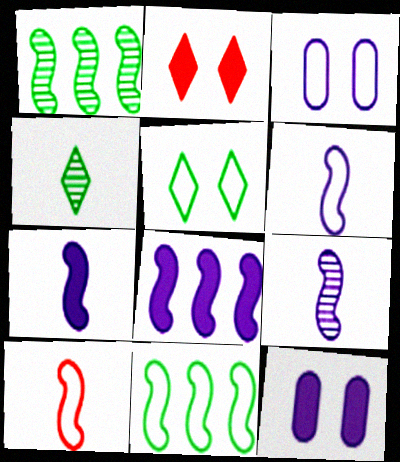[[6, 7, 9]]